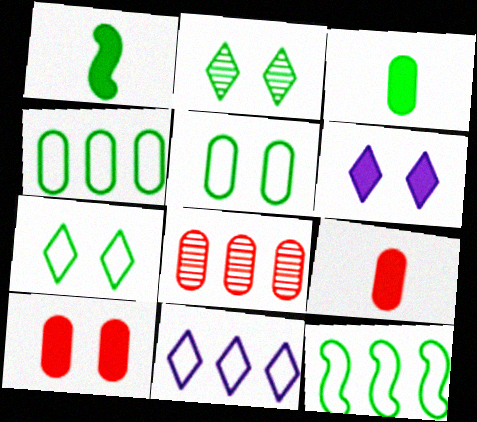[[1, 2, 4], 
[2, 3, 12]]